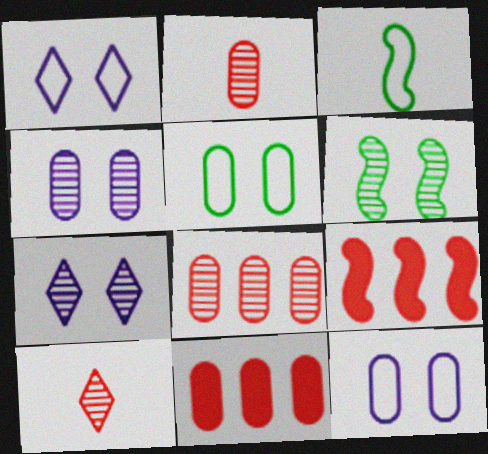[[3, 7, 11]]